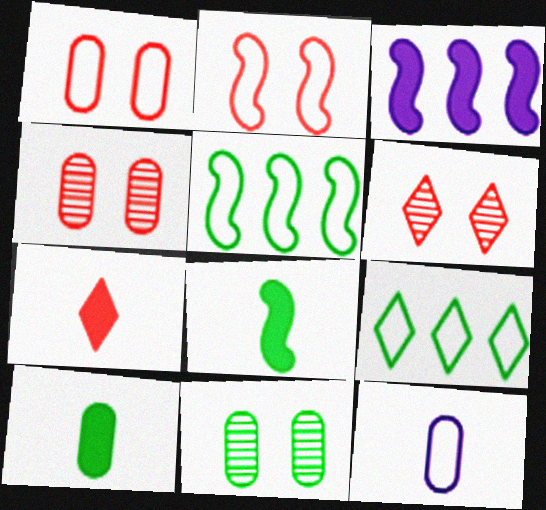[[2, 9, 12], 
[8, 9, 11]]